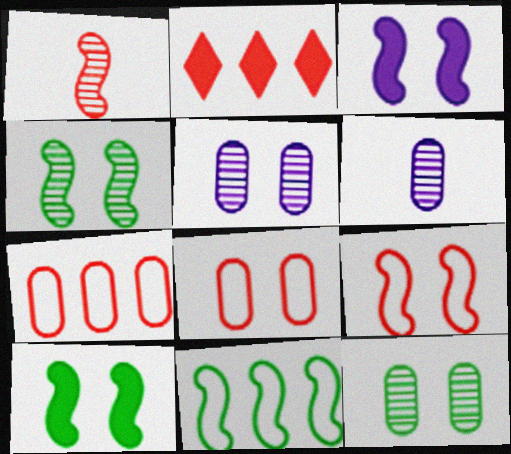[[1, 2, 8], 
[1, 3, 11], 
[3, 4, 9]]